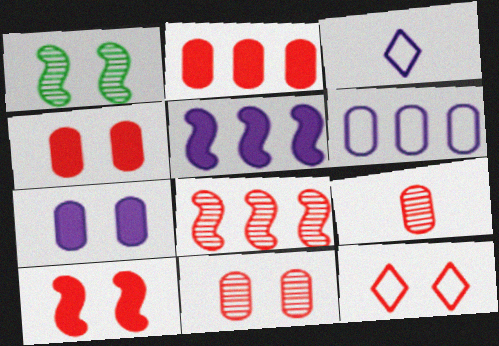[[1, 2, 3], 
[1, 7, 12], 
[10, 11, 12]]